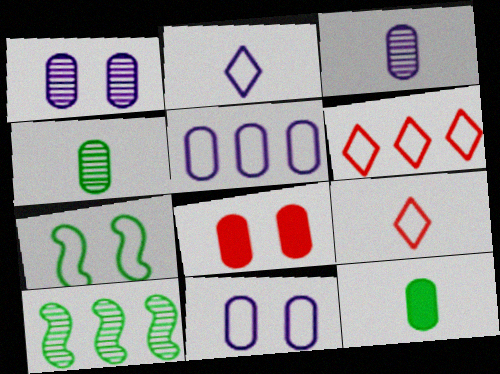[[2, 8, 10], 
[4, 5, 8], 
[5, 7, 9]]